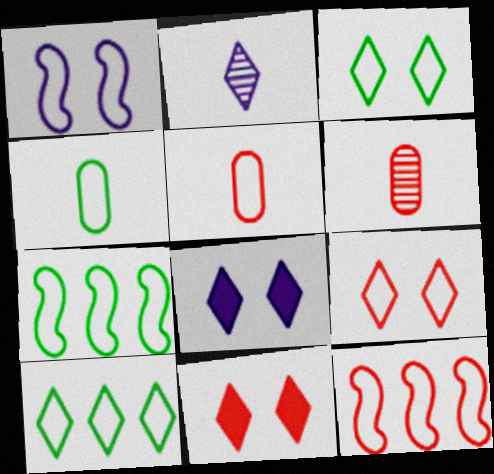[[1, 5, 10], 
[2, 10, 11], 
[3, 4, 7], 
[5, 9, 12], 
[6, 7, 8], 
[6, 11, 12]]